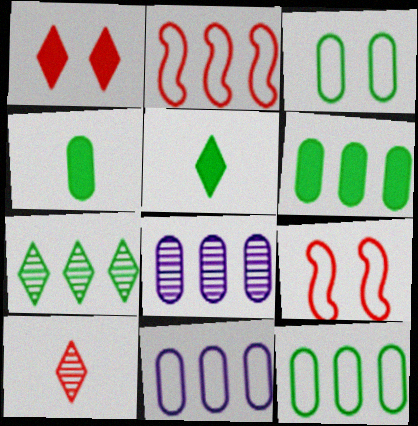[[5, 8, 9]]